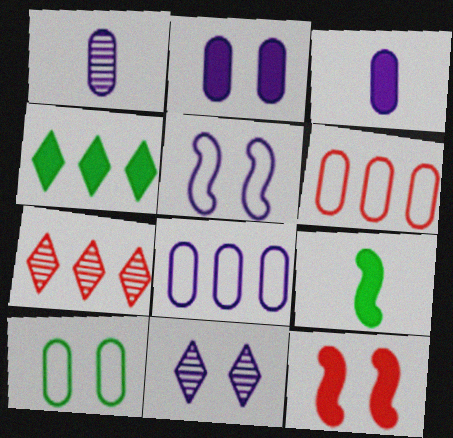[[1, 2, 8], 
[2, 5, 11], 
[3, 4, 12], 
[6, 9, 11], 
[10, 11, 12]]